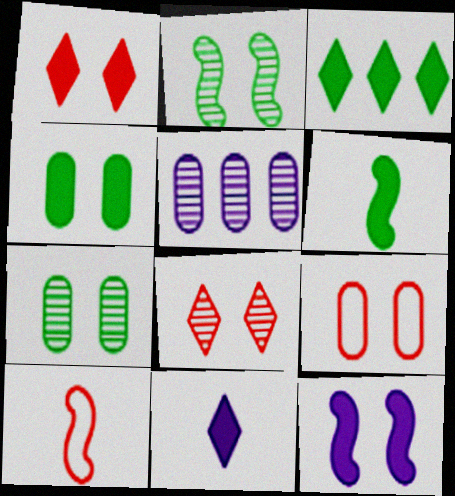[[1, 3, 11], 
[1, 4, 12], 
[3, 4, 6]]